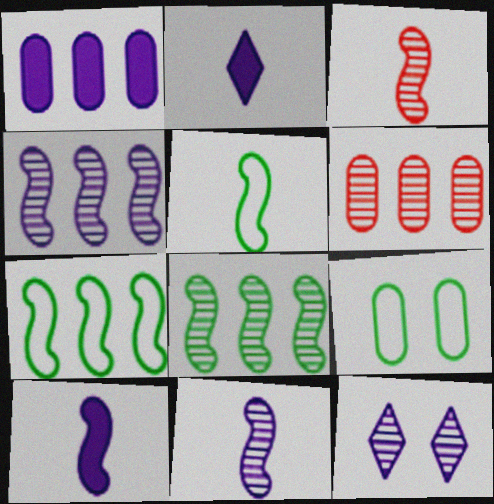[[3, 5, 10]]